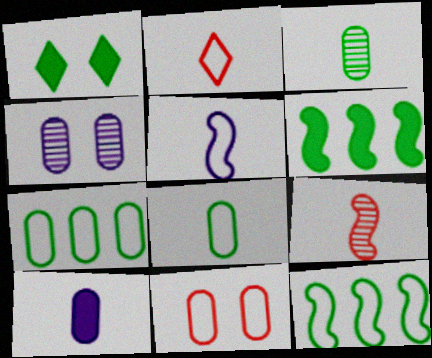[[1, 3, 12], 
[2, 4, 6], 
[2, 5, 8]]